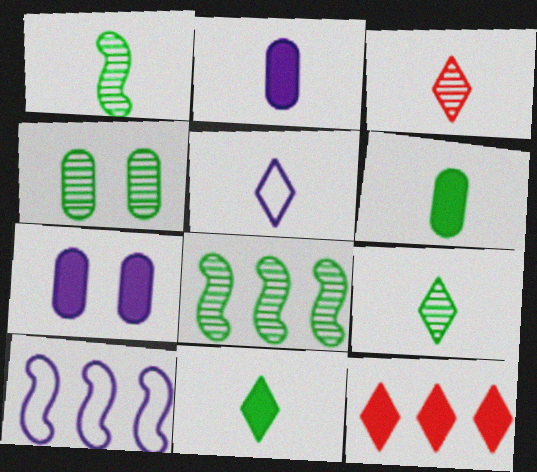[[3, 5, 11], 
[4, 8, 9]]